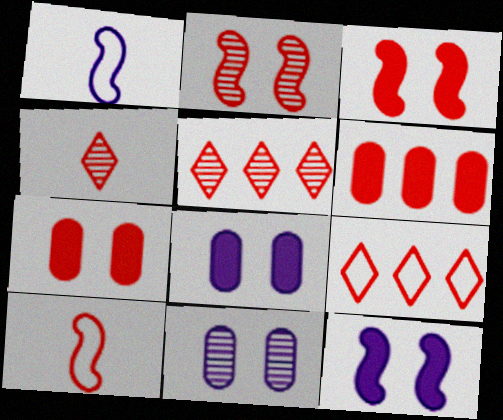[[5, 7, 10]]